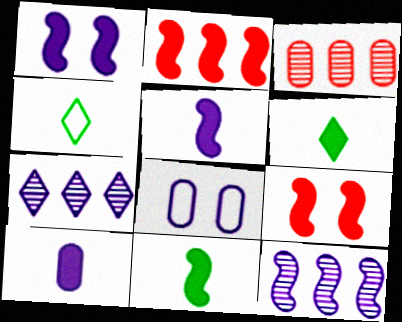[[1, 2, 11], 
[1, 3, 4], 
[5, 7, 8]]